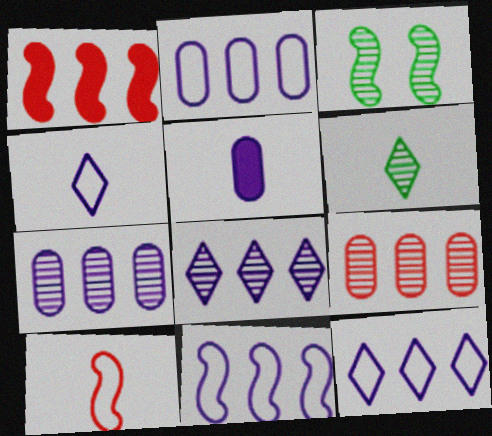[[2, 11, 12], 
[5, 6, 10]]